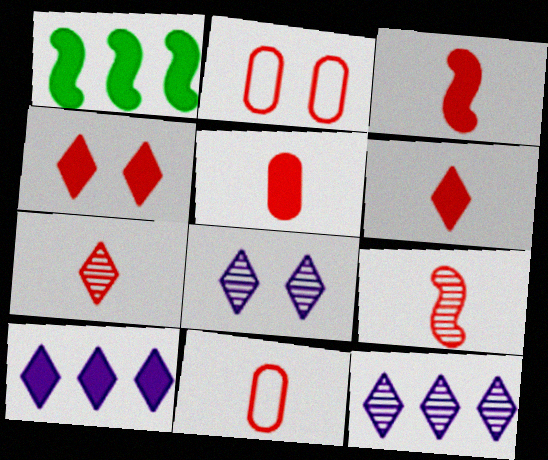[[1, 8, 11], 
[3, 5, 6], 
[3, 7, 11], 
[6, 9, 11]]